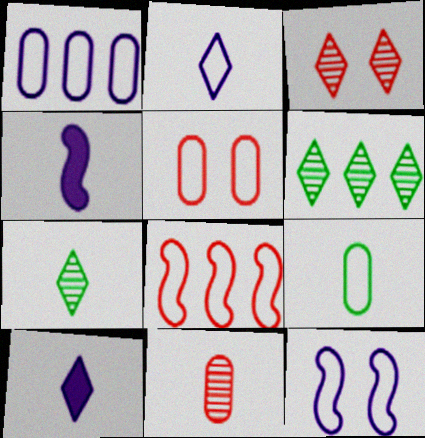[[1, 2, 12], 
[1, 5, 9], 
[4, 5, 6]]